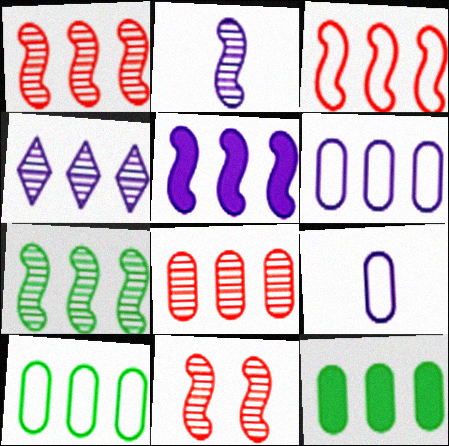[[2, 7, 11], 
[3, 4, 12], 
[3, 5, 7], 
[4, 5, 6], 
[4, 7, 8], 
[6, 8, 12]]